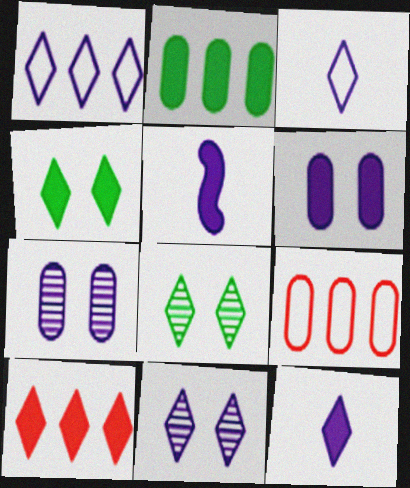[[1, 5, 7], 
[1, 11, 12], 
[3, 8, 10], 
[4, 10, 12], 
[5, 8, 9]]